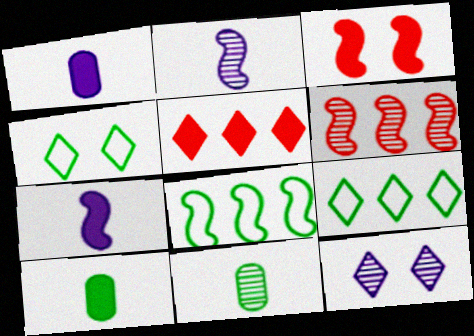[[1, 4, 6], 
[2, 3, 8], 
[6, 11, 12]]